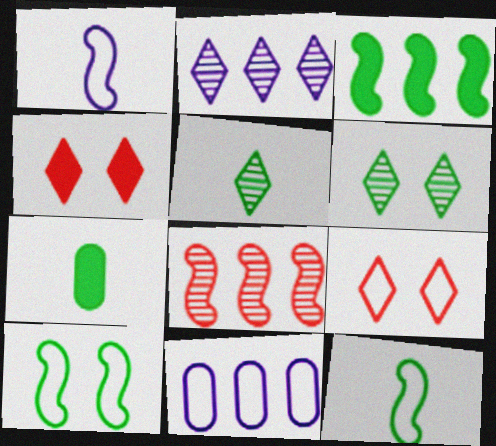[[5, 7, 12], 
[9, 11, 12]]